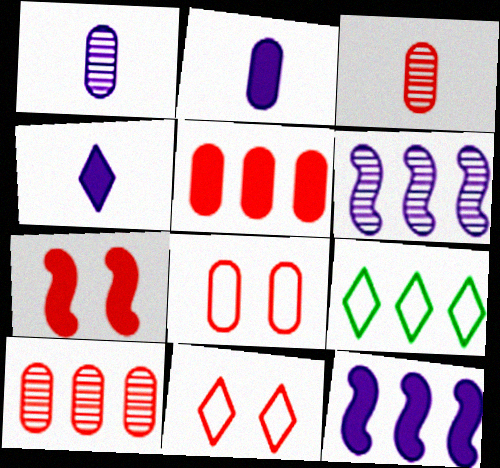[[1, 7, 9], 
[3, 5, 8], 
[5, 6, 9], 
[9, 10, 12]]